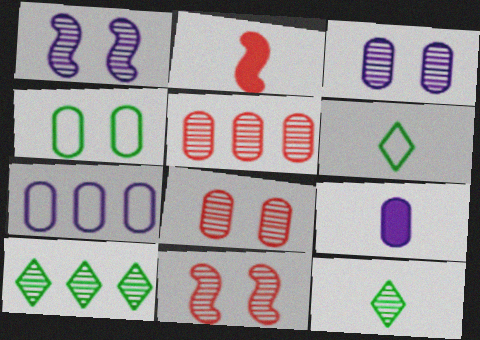[[1, 5, 12], 
[3, 7, 9], 
[4, 5, 9]]